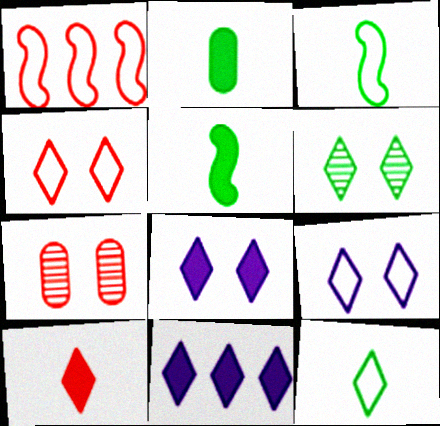[[1, 7, 10], 
[3, 7, 11], 
[4, 6, 8]]